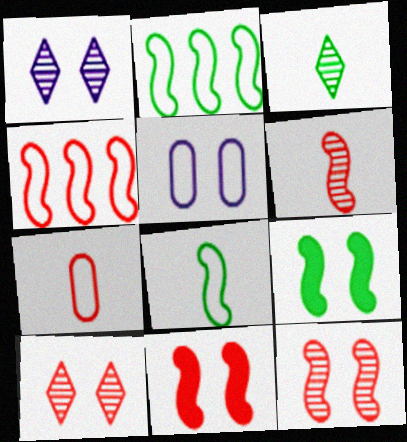[[4, 6, 11], 
[5, 9, 10]]